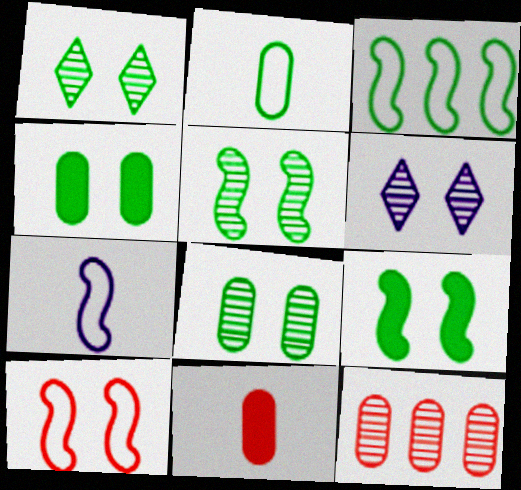[[1, 5, 8], 
[3, 6, 11], 
[3, 7, 10], 
[4, 6, 10]]